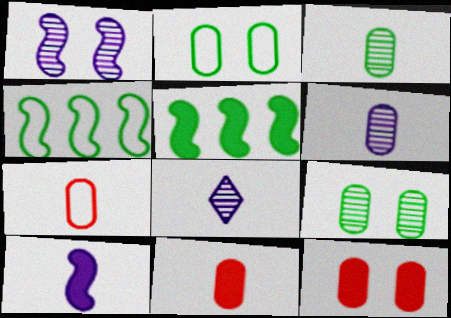[[4, 8, 12]]